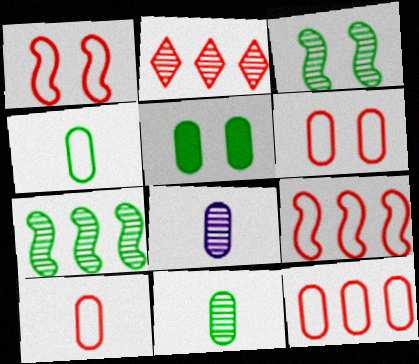[[2, 3, 8], 
[5, 8, 12], 
[6, 10, 12]]